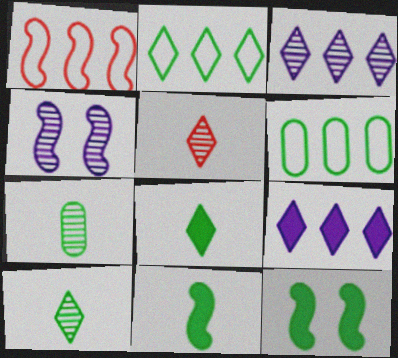[[1, 4, 11], 
[2, 7, 12], 
[6, 10, 12]]